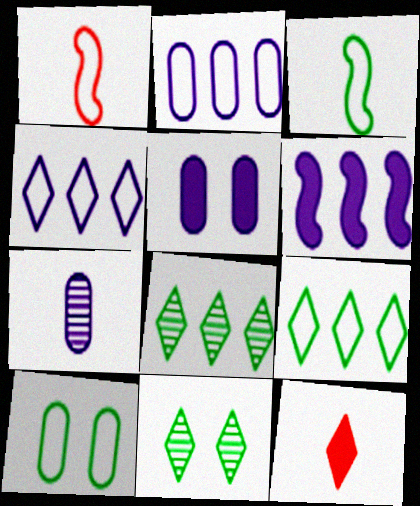[[1, 4, 10], 
[1, 5, 8], 
[2, 5, 7], 
[3, 7, 12], 
[3, 9, 10], 
[4, 11, 12]]